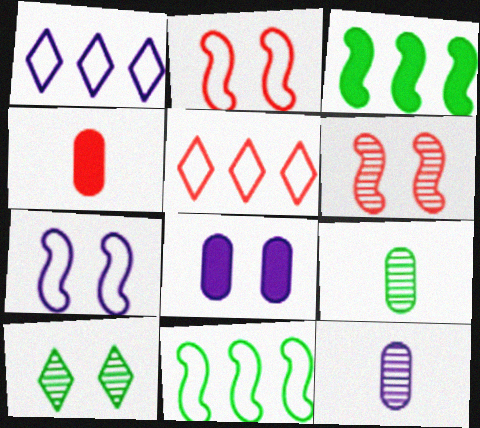[[2, 8, 10], 
[4, 5, 6]]